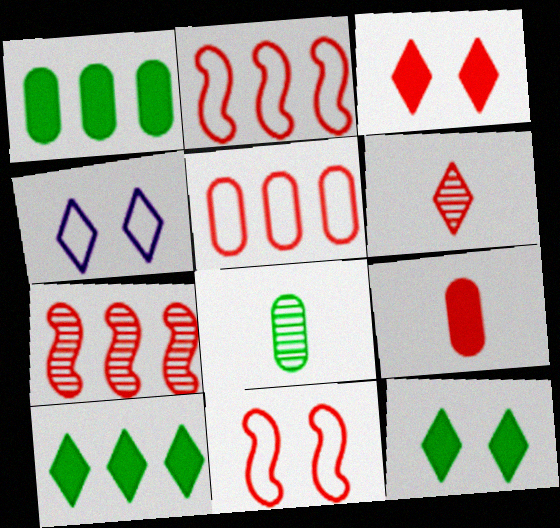[[4, 6, 10]]